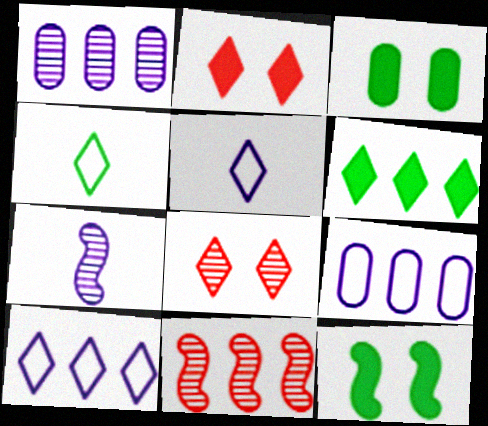[[3, 5, 11], 
[5, 6, 8], 
[6, 9, 11]]